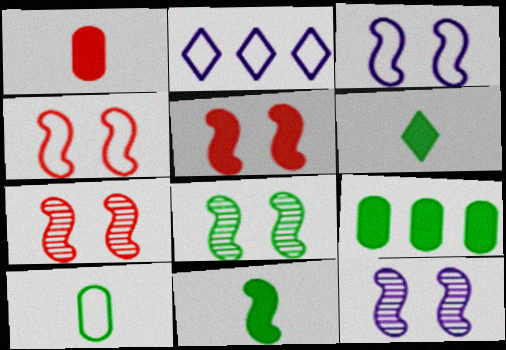[[1, 2, 8], 
[2, 4, 10], 
[3, 5, 8], 
[4, 5, 7], 
[7, 8, 12]]